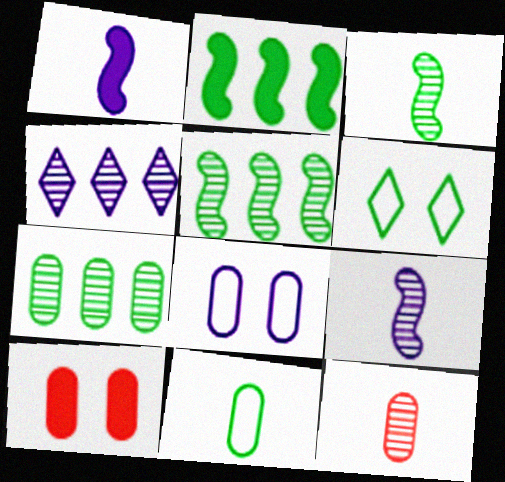[[1, 4, 8]]